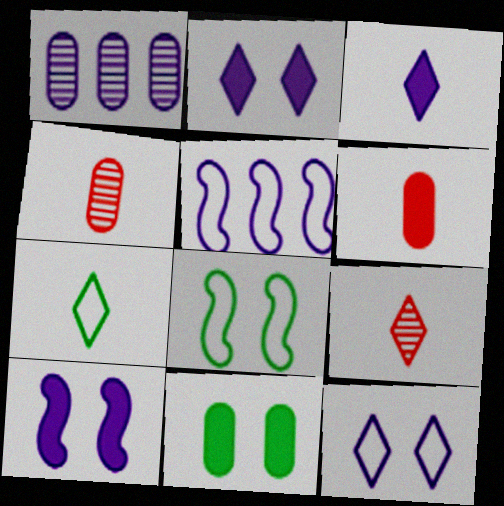[[3, 7, 9], 
[5, 9, 11]]